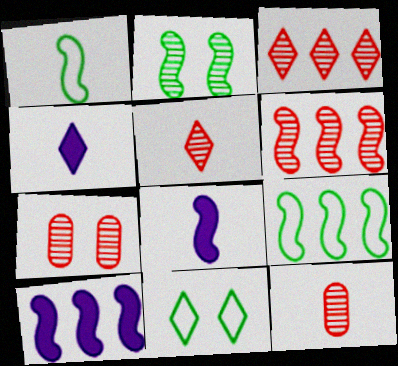[[1, 4, 12], 
[3, 4, 11], 
[4, 7, 9], 
[5, 6, 7], 
[6, 9, 10], 
[10, 11, 12]]